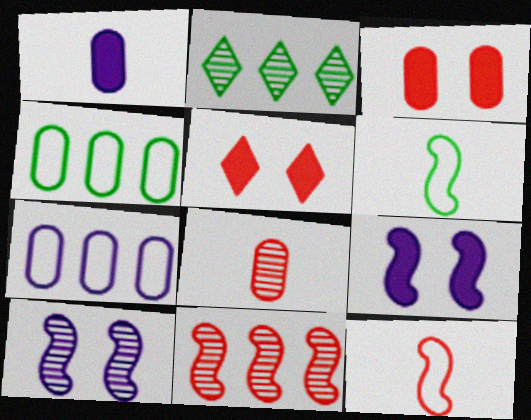[[2, 8, 10], 
[6, 9, 11]]